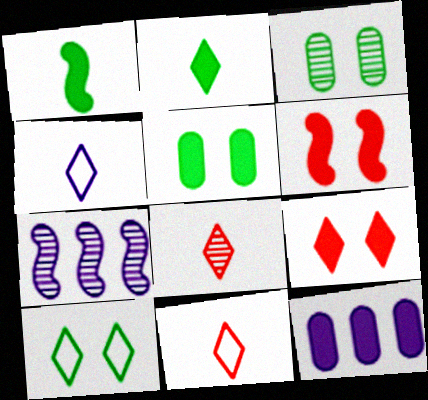[[1, 9, 12], 
[2, 4, 8], 
[2, 6, 12], 
[3, 7, 8], 
[5, 7, 11]]